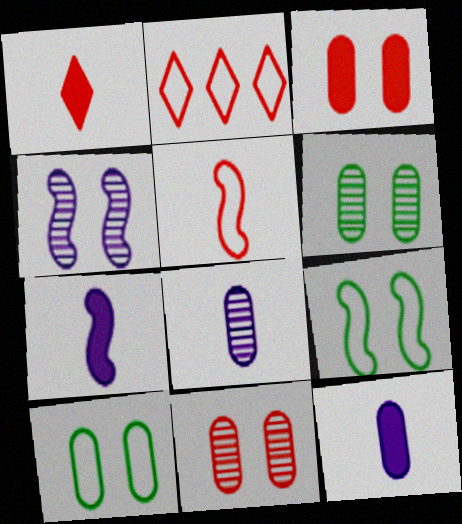[[2, 6, 7]]